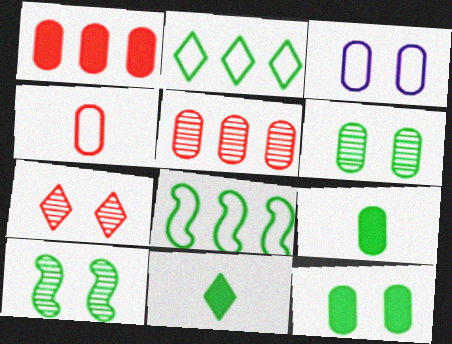[[2, 9, 10], 
[3, 5, 9], 
[6, 8, 11]]